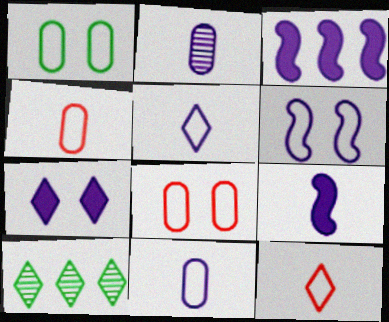[[2, 5, 9], 
[7, 10, 12], 
[8, 9, 10]]